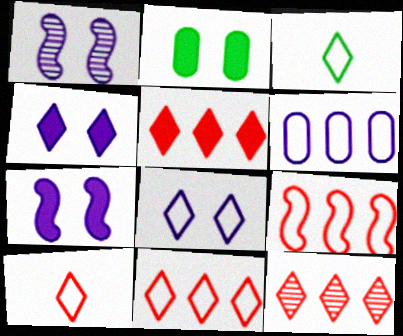[[3, 4, 12], 
[3, 8, 11], 
[5, 11, 12]]